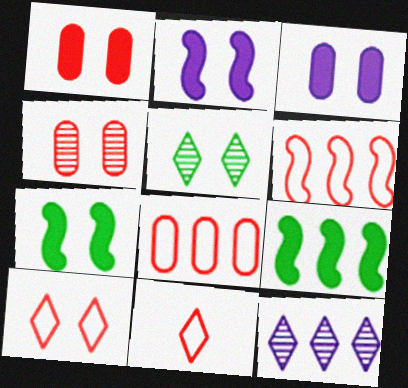[[8, 9, 12]]